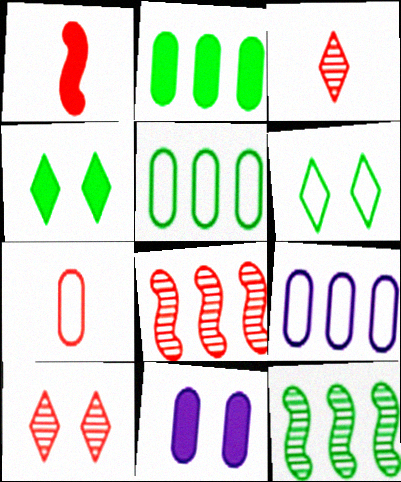[[1, 3, 7]]